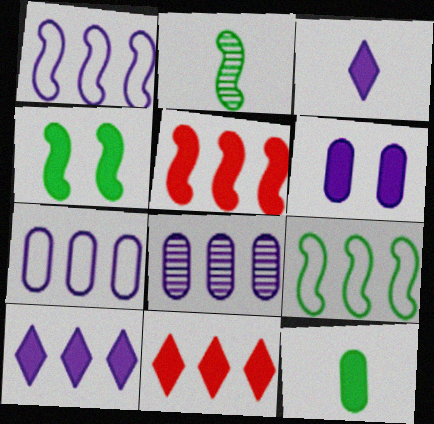[[1, 8, 10], 
[2, 4, 9], 
[8, 9, 11]]